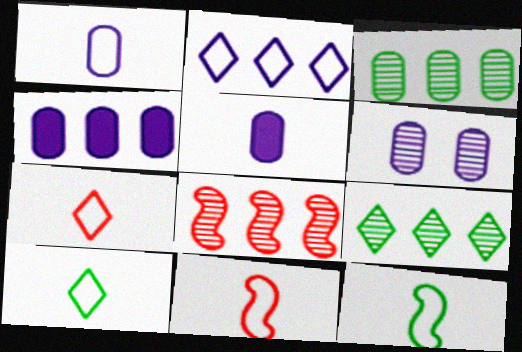[[1, 4, 6], 
[1, 7, 12], 
[1, 10, 11]]